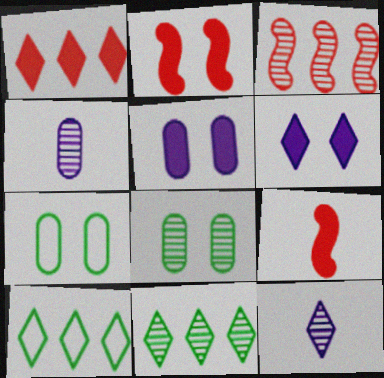[[2, 4, 10], 
[3, 8, 12]]